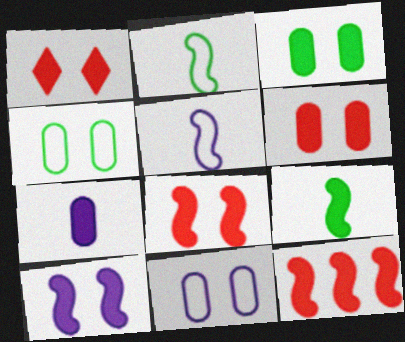[[1, 3, 10], 
[1, 6, 8], 
[9, 10, 12]]